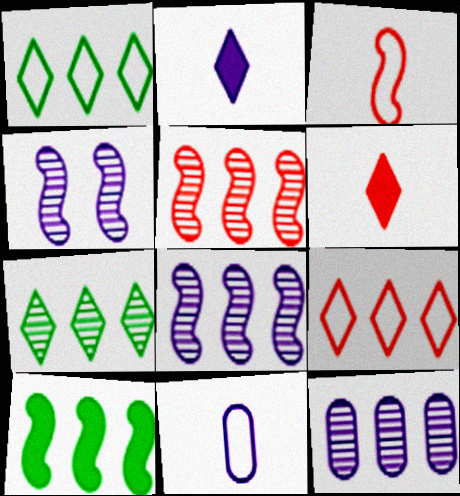[[3, 4, 10], 
[5, 7, 12], 
[9, 10, 12]]